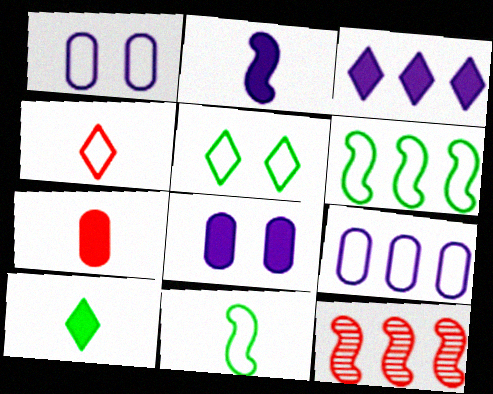[[1, 4, 6], 
[1, 10, 12], 
[2, 3, 8], 
[2, 7, 10]]